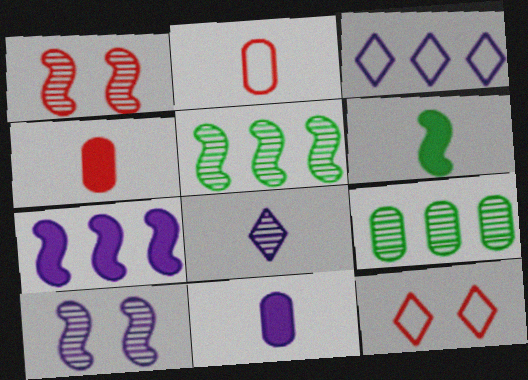[[1, 8, 9], 
[2, 6, 8], 
[3, 10, 11], 
[5, 11, 12]]